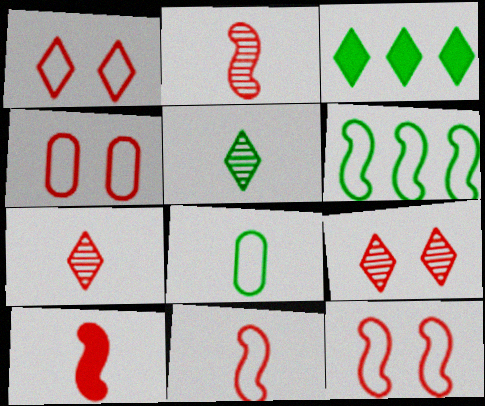[[1, 4, 12], 
[2, 10, 11]]